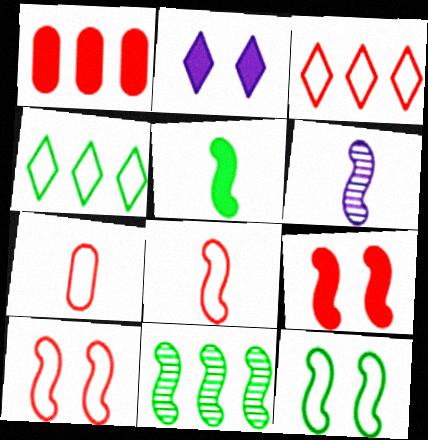[[1, 2, 5], 
[2, 7, 11], 
[3, 7, 10], 
[5, 6, 8], 
[5, 11, 12]]